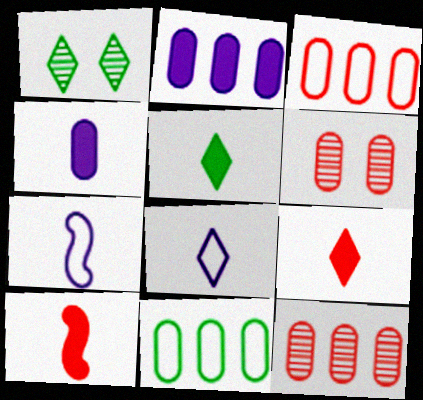[[2, 11, 12], 
[4, 5, 10], 
[4, 6, 11]]